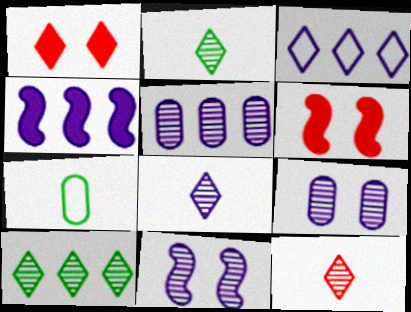[[1, 2, 3], 
[2, 8, 12], 
[3, 4, 5], 
[5, 8, 11]]